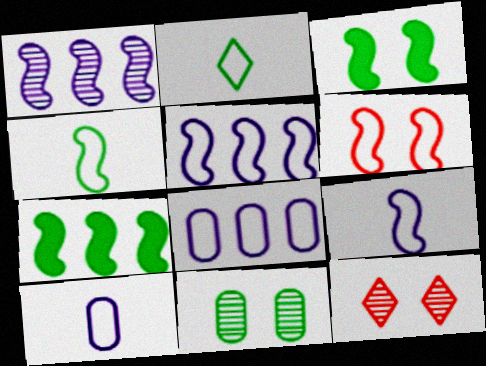[[2, 6, 8], 
[2, 7, 11], 
[4, 5, 6], 
[7, 10, 12]]